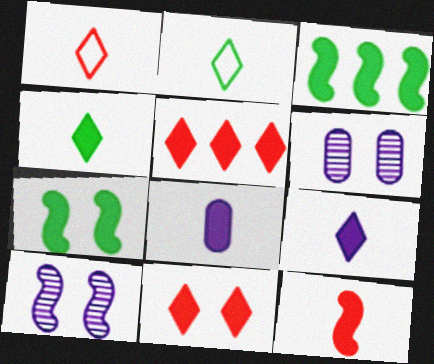[[1, 3, 6], 
[3, 8, 11], 
[4, 8, 12], 
[5, 7, 8]]